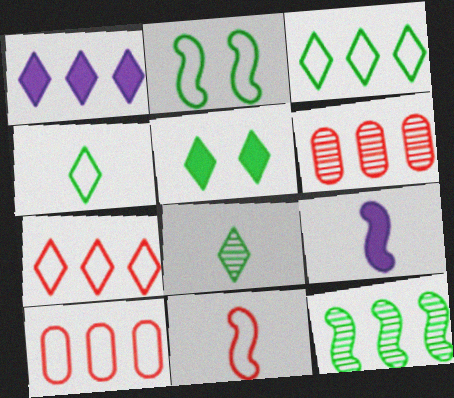[[1, 10, 12], 
[3, 5, 8]]